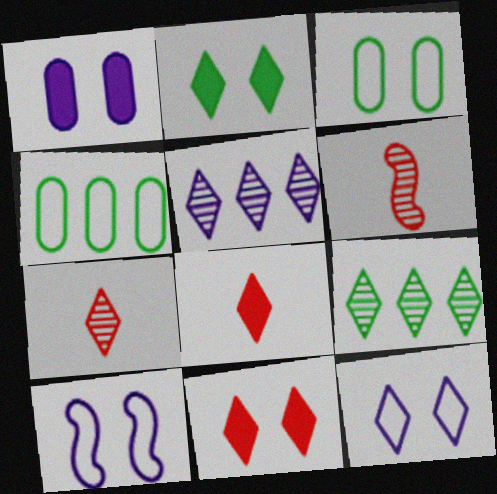[[8, 9, 12]]